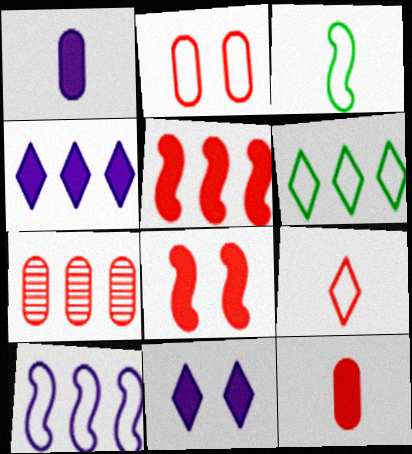[[2, 7, 12], 
[3, 7, 11], 
[7, 8, 9]]